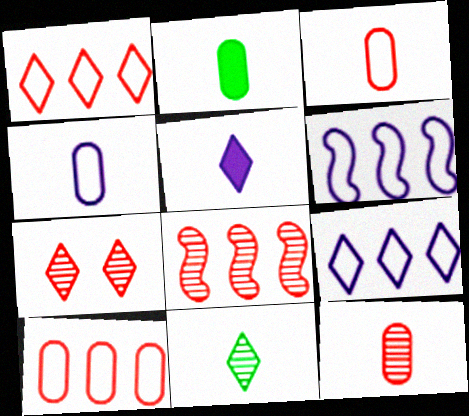[[2, 4, 12], 
[2, 6, 7], 
[7, 8, 12]]